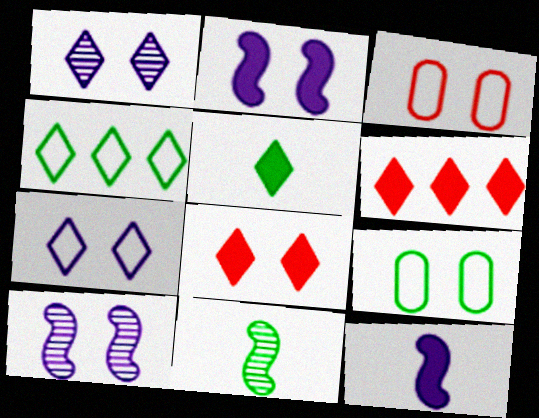[[8, 9, 10]]